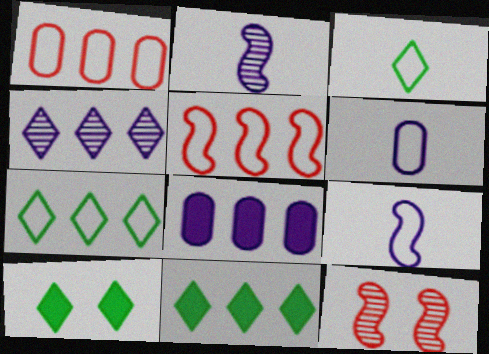[[1, 2, 10], 
[3, 8, 12], 
[6, 11, 12]]